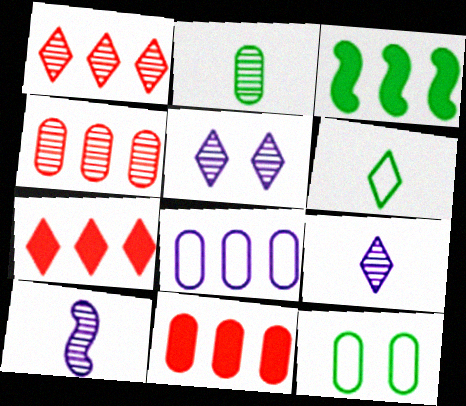[[1, 3, 8], 
[5, 6, 7], 
[7, 10, 12]]